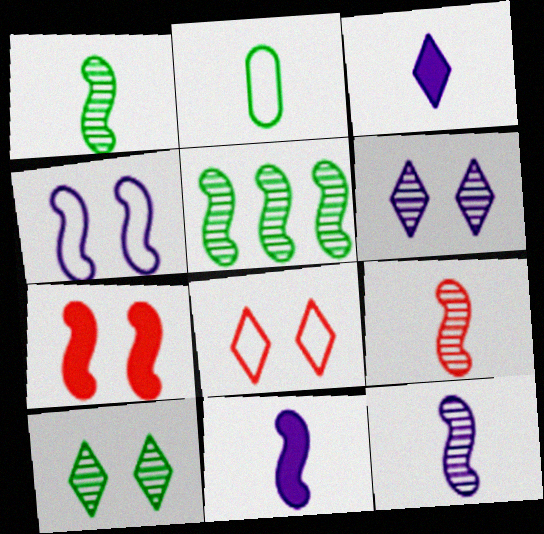[[1, 9, 12], 
[2, 3, 9]]